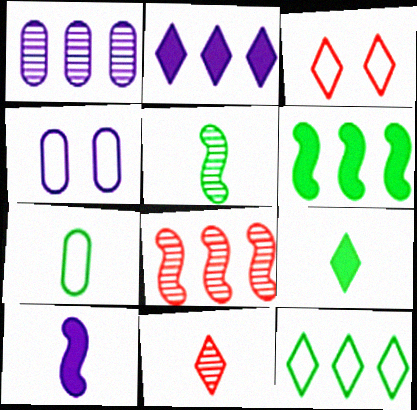[[4, 6, 11], 
[4, 8, 9], 
[5, 7, 9], 
[7, 10, 11]]